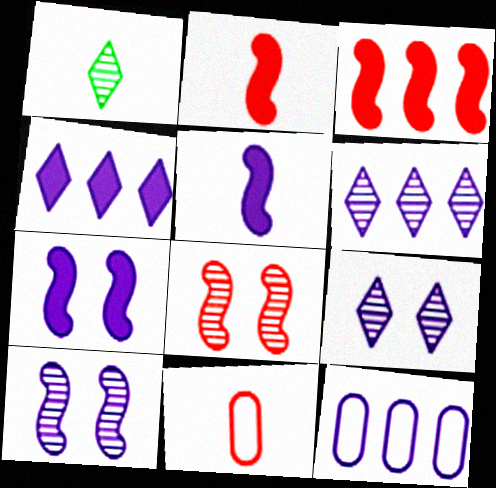[[1, 5, 11], 
[5, 9, 12]]